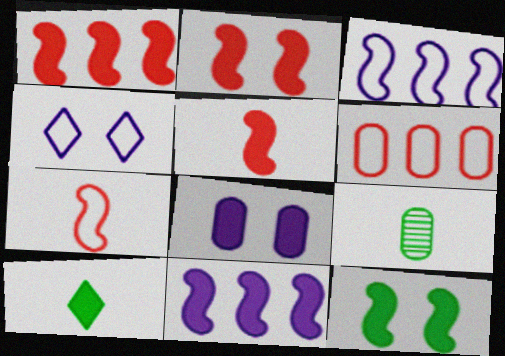[[1, 2, 5], 
[1, 4, 9], 
[1, 8, 10], 
[5, 11, 12], 
[6, 8, 9]]